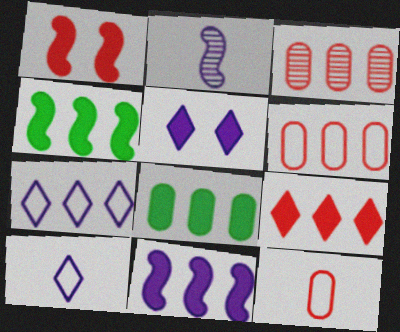[[3, 4, 7], 
[8, 9, 11]]